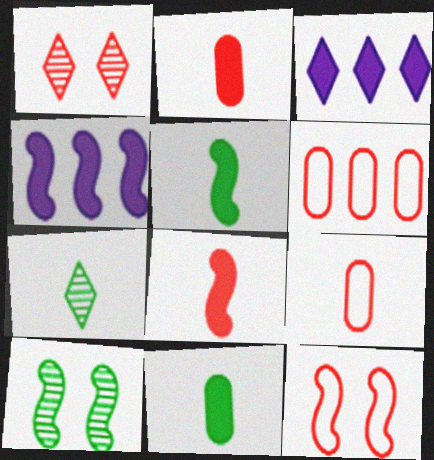[[1, 6, 8], 
[3, 9, 10]]